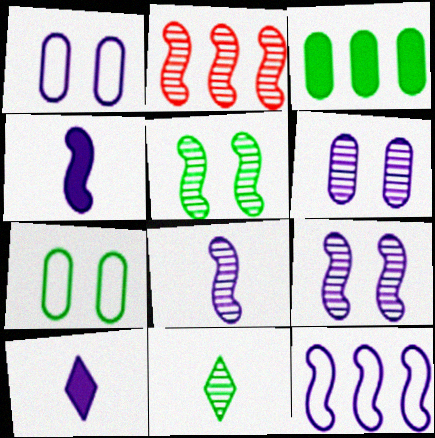[[2, 5, 8], 
[2, 6, 11], 
[2, 7, 10], 
[4, 9, 12], 
[6, 10, 12]]